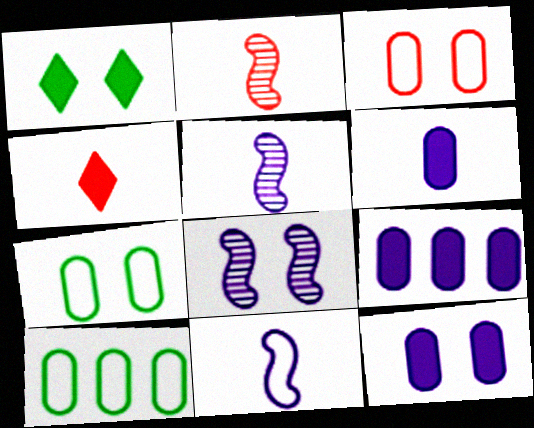[[1, 3, 8], 
[4, 8, 10], 
[6, 9, 12]]